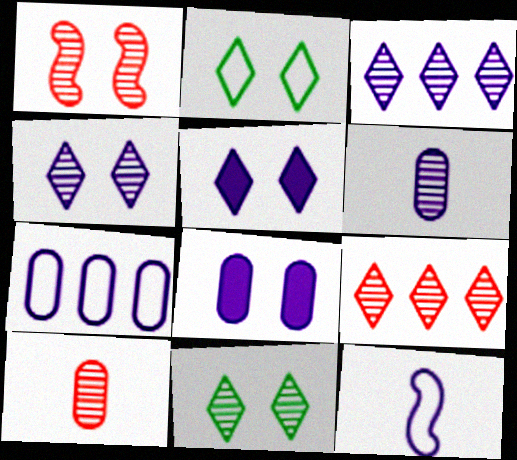[[1, 2, 8], 
[1, 9, 10], 
[3, 8, 12], 
[6, 7, 8]]